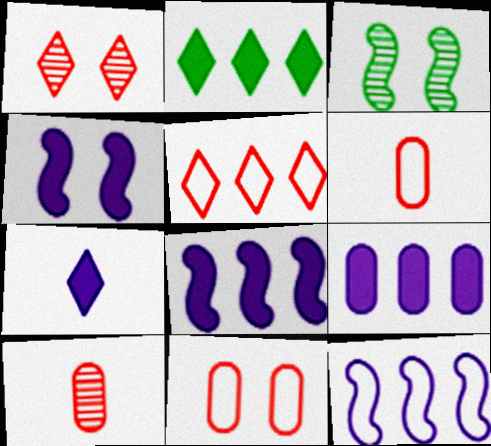[[4, 7, 9]]